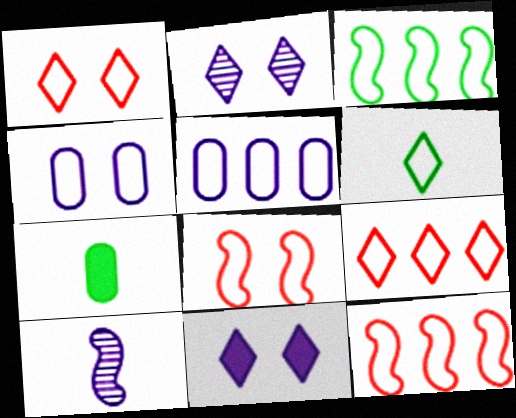[[2, 7, 12], 
[3, 5, 9], 
[4, 6, 12], 
[5, 6, 8], 
[5, 10, 11]]